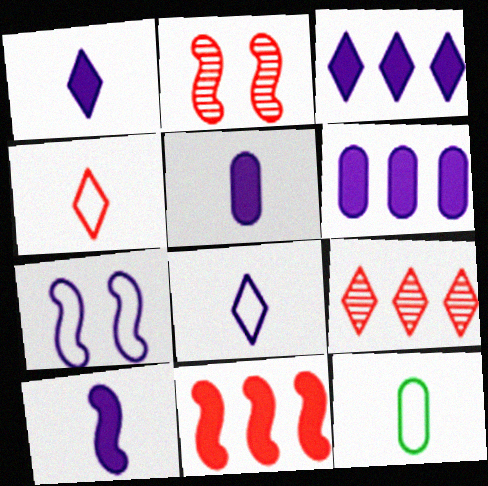[[1, 5, 10], 
[2, 3, 12]]